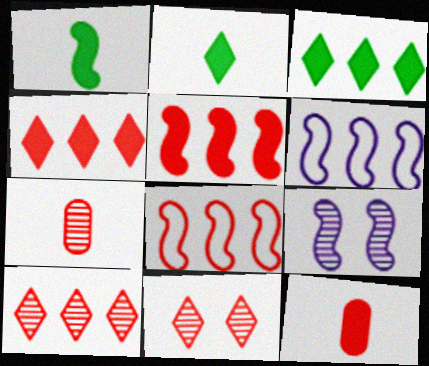[[1, 8, 9], 
[8, 11, 12]]